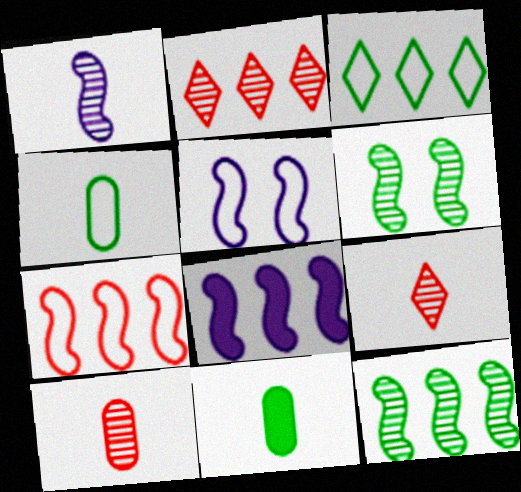[[1, 5, 8], 
[2, 5, 11], 
[3, 6, 11], 
[7, 8, 12]]